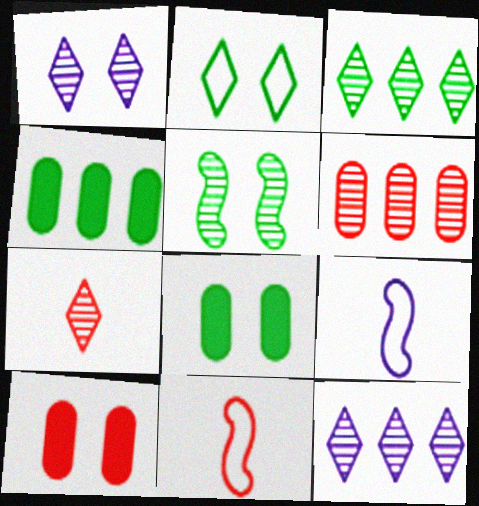[[1, 3, 7], 
[1, 4, 11], 
[2, 5, 8], 
[3, 9, 10], 
[8, 11, 12]]